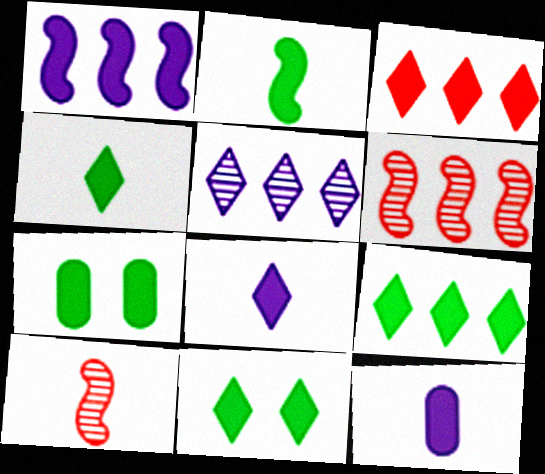[[2, 7, 9], 
[3, 8, 11], 
[4, 9, 11]]